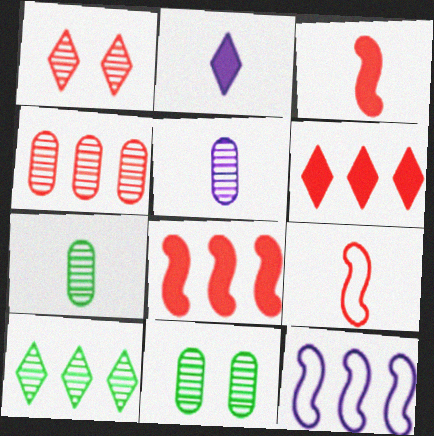[[2, 7, 9], 
[4, 5, 11]]